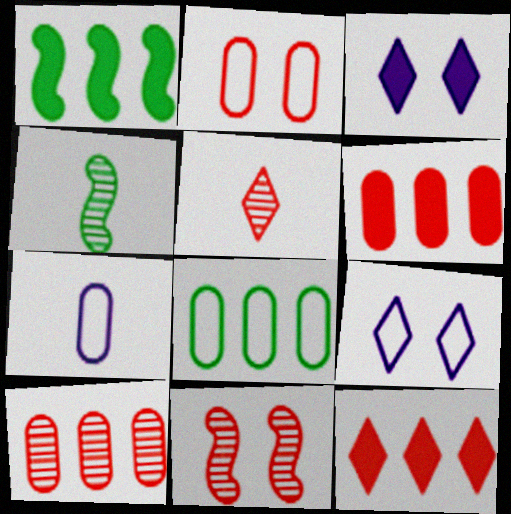[[2, 7, 8], 
[4, 6, 9], 
[5, 10, 11]]